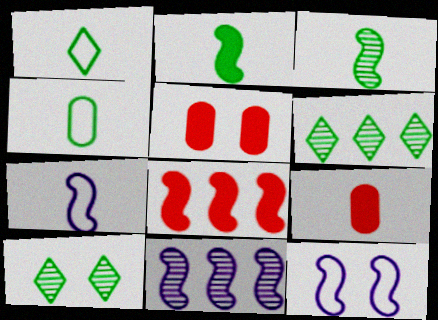[[1, 5, 11], 
[3, 8, 12], 
[5, 6, 7], 
[5, 10, 12], 
[6, 9, 12]]